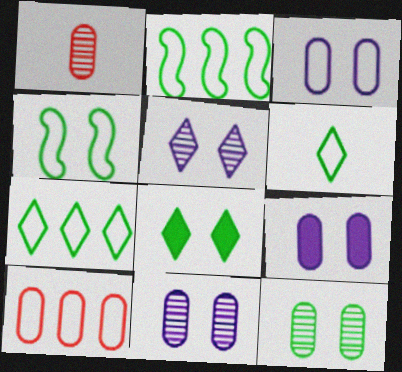[[3, 9, 11], 
[4, 8, 12]]